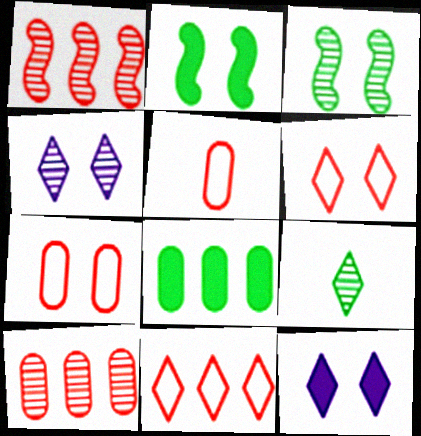[[2, 4, 7], 
[3, 7, 12], 
[9, 11, 12]]